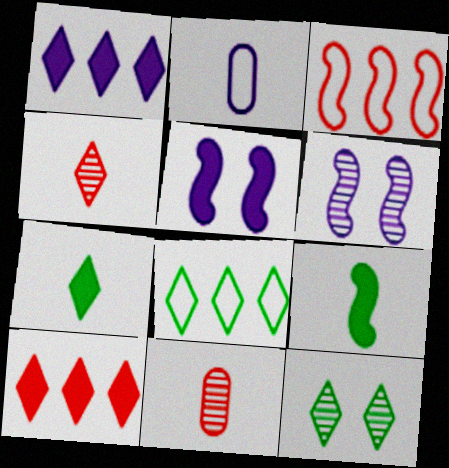[[1, 2, 6], 
[2, 4, 9], 
[3, 6, 9], 
[5, 8, 11], 
[7, 8, 12]]